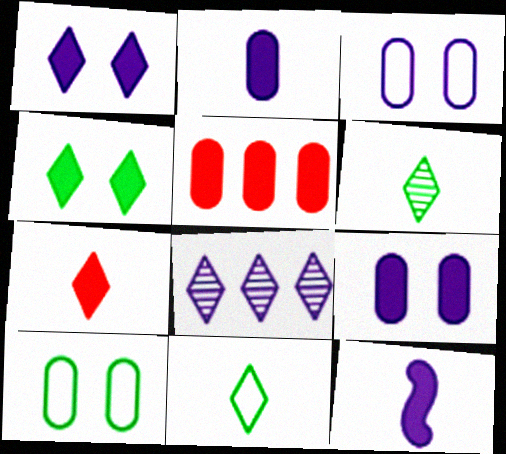[[3, 8, 12], 
[4, 5, 12]]